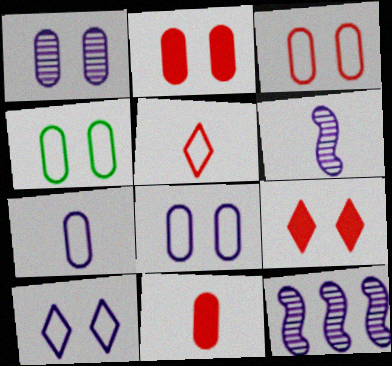[[1, 2, 4], 
[3, 4, 8]]